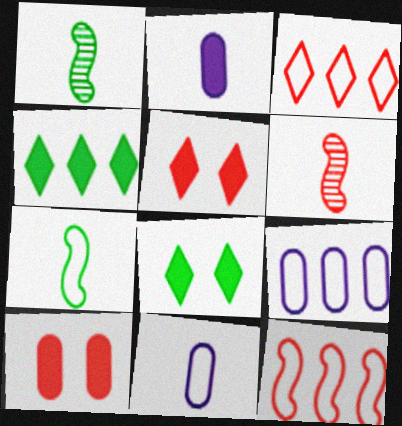[[1, 5, 9], 
[3, 6, 10], 
[6, 8, 9]]